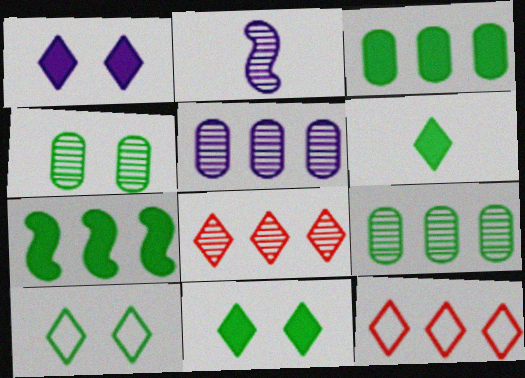[[2, 4, 8], 
[5, 7, 12]]